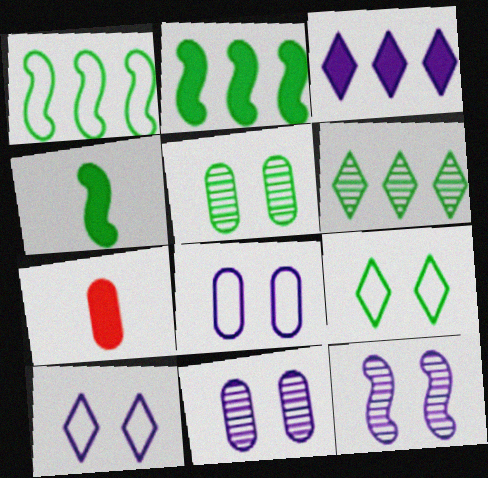[]